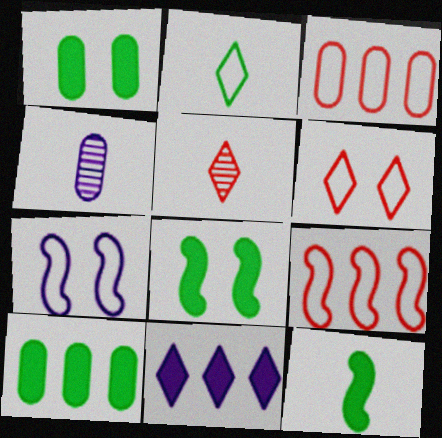[[1, 3, 4], 
[2, 3, 7], 
[4, 7, 11], 
[5, 7, 10]]